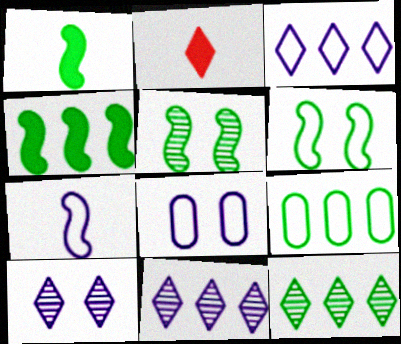[[3, 7, 8], 
[4, 9, 12]]